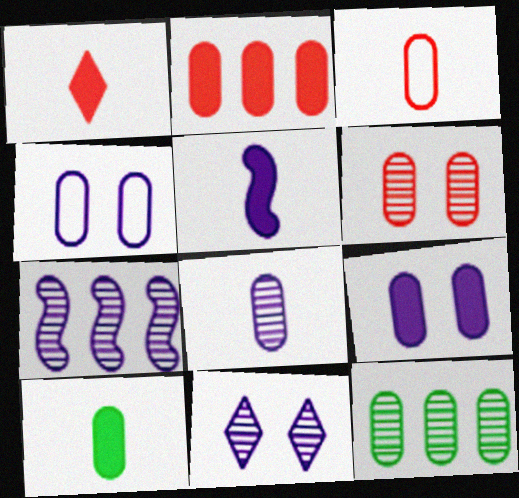[[1, 5, 10], 
[2, 3, 6], 
[2, 9, 10], 
[3, 8, 10], 
[3, 9, 12], 
[6, 8, 12], 
[7, 8, 11]]